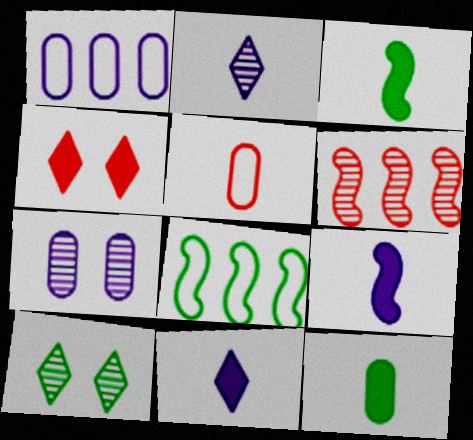[[2, 3, 5], 
[4, 5, 6], 
[8, 10, 12]]